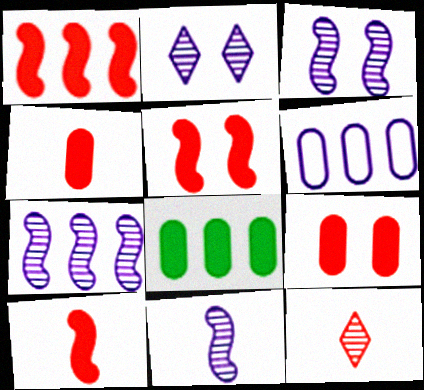[[1, 5, 10], 
[3, 7, 11]]